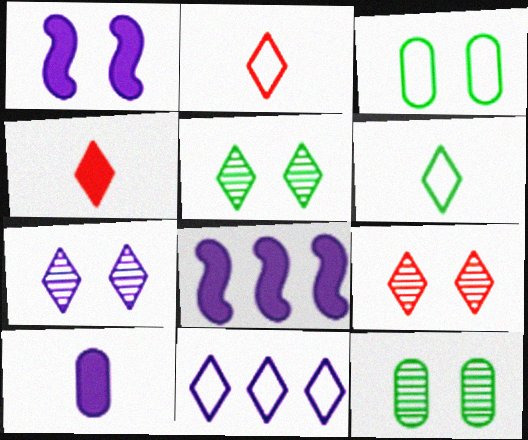[[1, 3, 9], 
[2, 8, 12], 
[4, 5, 11], 
[5, 7, 9]]